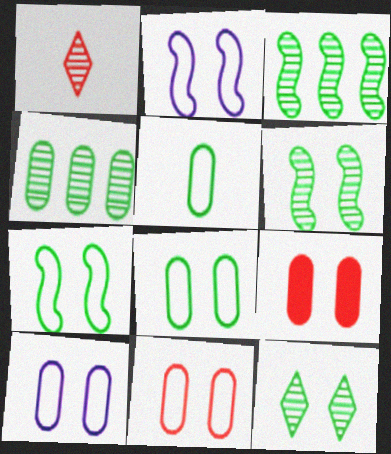[[2, 9, 12], 
[8, 10, 11]]